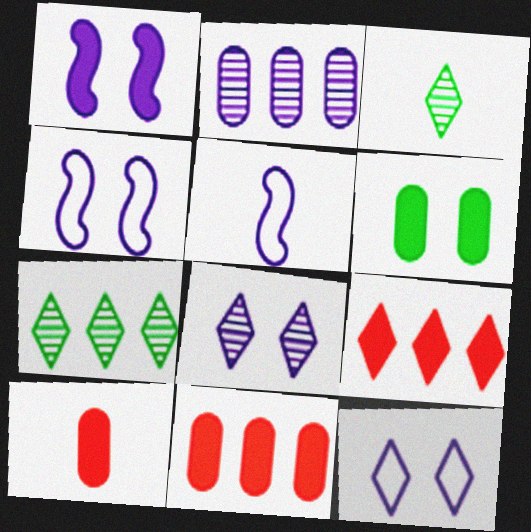[[3, 4, 11], 
[3, 5, 10], 
[3, 9, 12], 
[4, 7, 10]]